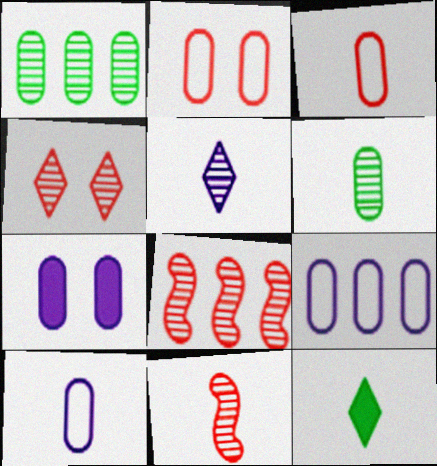[[1, 3, 7], 
[5, 6, 11], 
[10, 11, 12]]